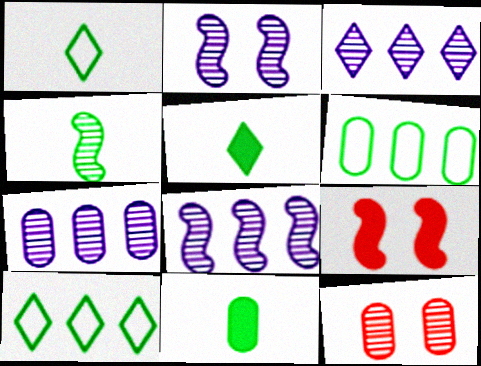[[1, 4, 11], 
[1, 7, 9], 
[3, 4, 12], 
[3, 7, 8]]